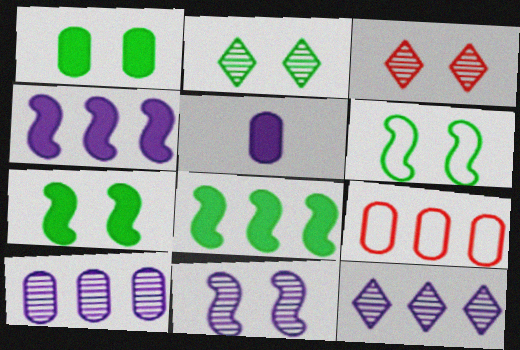[[1, 2, 6], 
[8, 9, 12]]